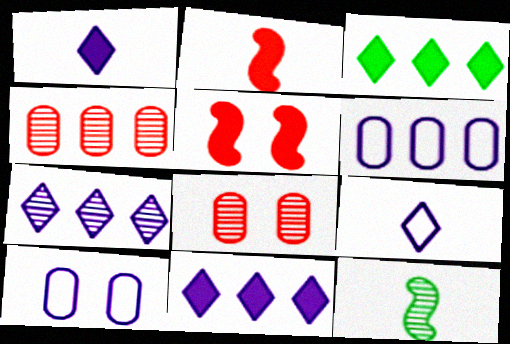[[7, 8, 12]]